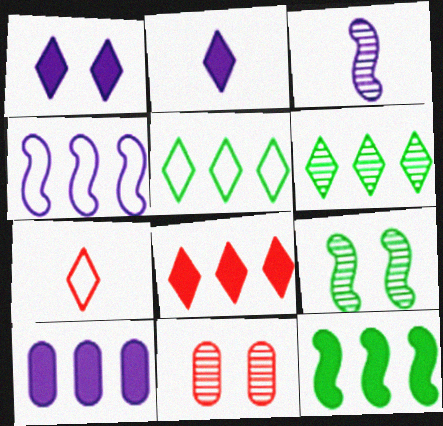[[1, 6, 7], 
[3, 6, 11], 
[7, 9, 10], 
[8, 10, 12]]